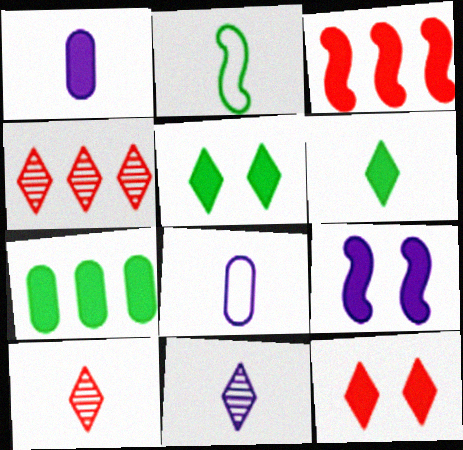[[1, 2, 10], 
[1, 3, 5]]